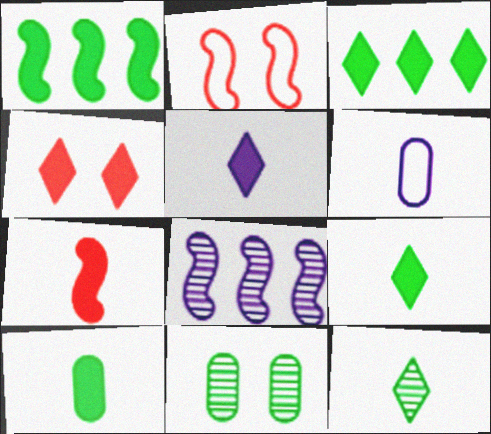[[3, 4, 5], 
[5, 7, 10], 
[6, 7, 12]]